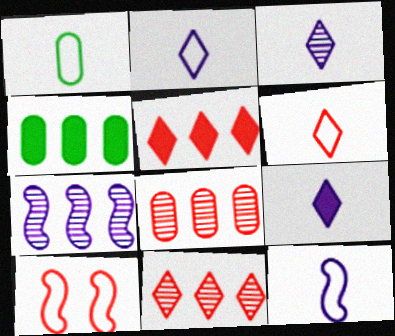[[1, 6, 12], 
[2, 3, 9], 
[3, 4, 10]]